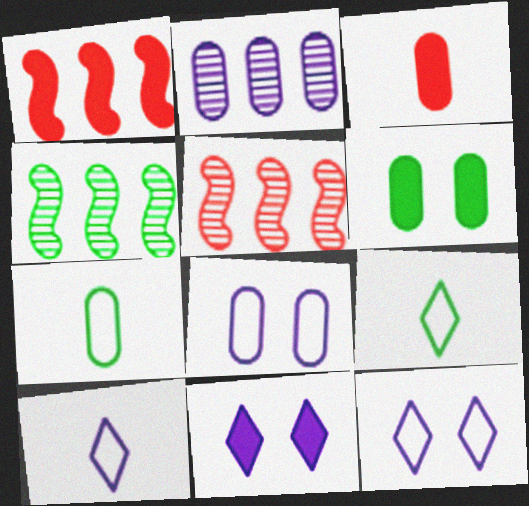[[3, 4, 12], 
[4, 6, 9], 
[5, 6, 10], 
[5, 7, 11]]